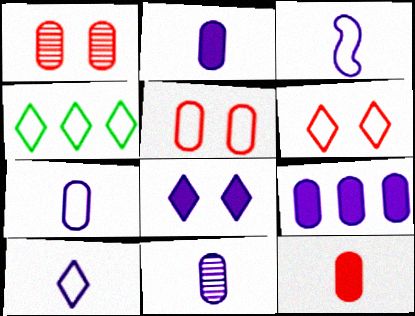[[2, 7, 11], 
[3, 4, 5], 
[3, 7, 10], 
[4, 6, 10]]